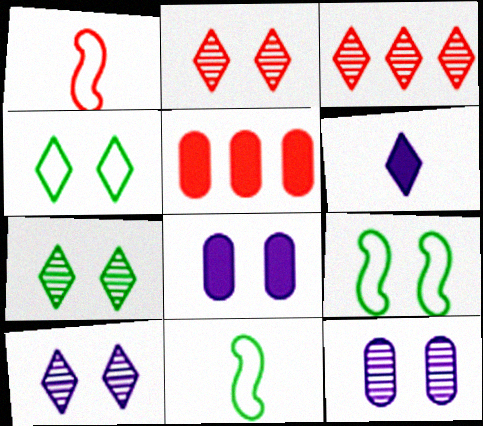[[1, 2, 5], 
[2, 7, 10], 
[2, 8, 9], 
[3, 4, 6], 
[3, 8, 11], 
[5, 10, 11]]